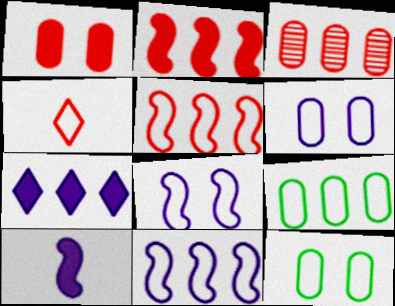[[4, 8, 9], 
[4, 11, 12]]